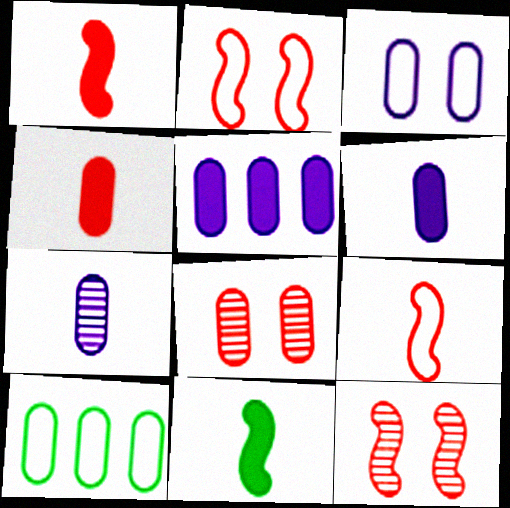[[3, 5, 7], 
[6, 8, 10]]